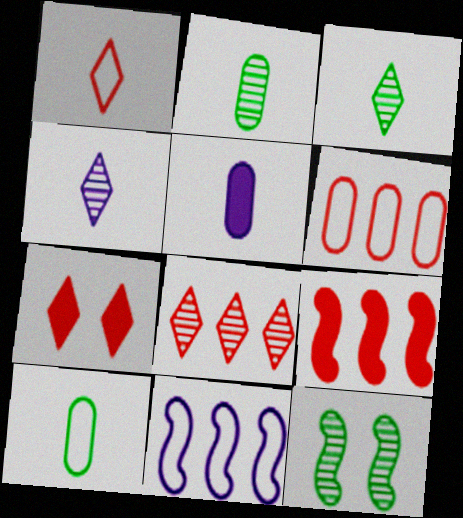[[1, 7, 8], 
[2, 7, 11], 
[6, 8, 9]]